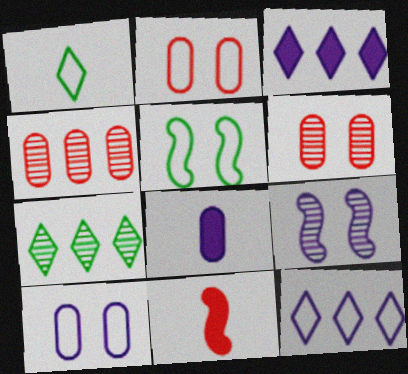[[7, 10, 11], 
[8, 9, 12]]